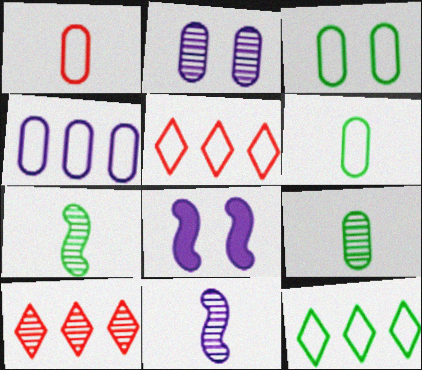[[1, 3, 4], 
[2, 7, 10], 
[5, 8, 9], 
[6, 8, 10]]